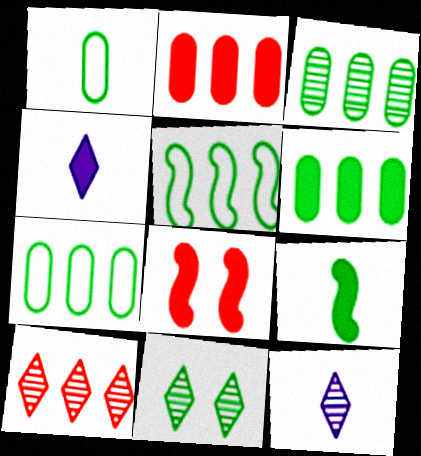[[3, 6, 7], 
[4, 6, 8], 
[7, 8, 12], 
[7, 9, 11], 
[10, 11, 12]]